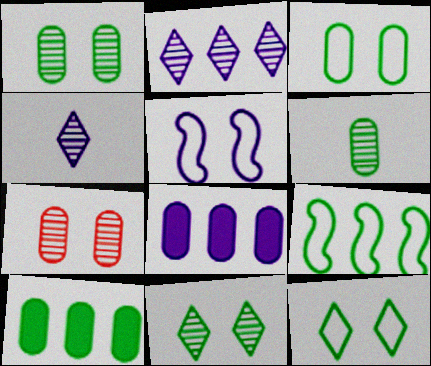[[3, 6, 10], 
[4, 5, 8]]